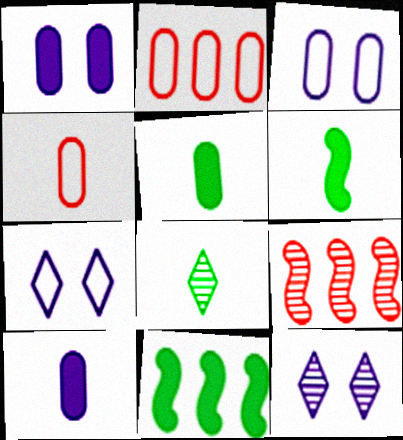[[2, 6, 12], 
[4, 11, 12], 
[5, 7, 9]]